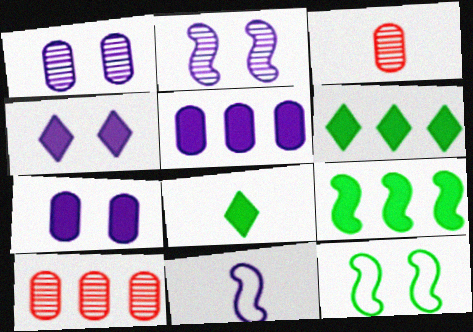[[3, 8, 11]]